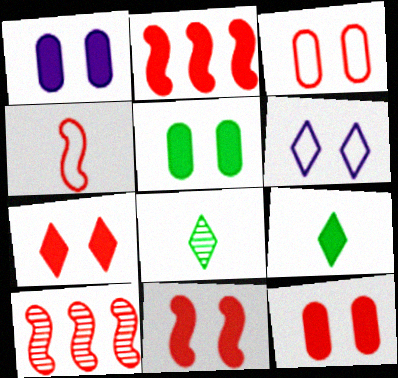[[1, 2, 9], 
[1, 5, 12], 
[4, 10, 11], 
[7, 11, 12]]